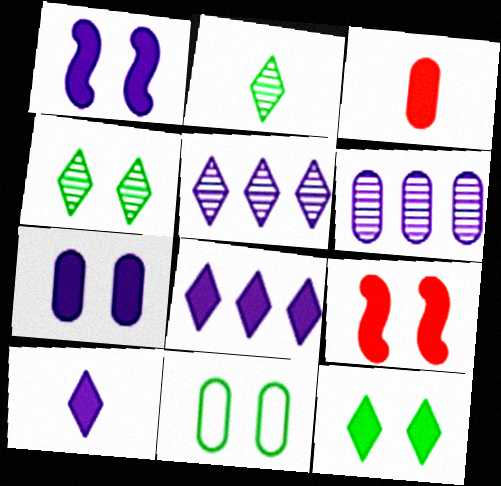[[3, 6, 11], 
[7, 9, 12]]